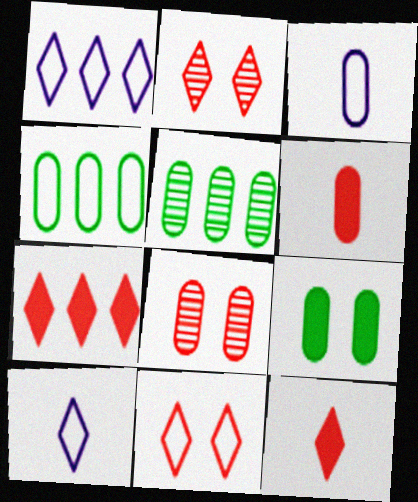[]